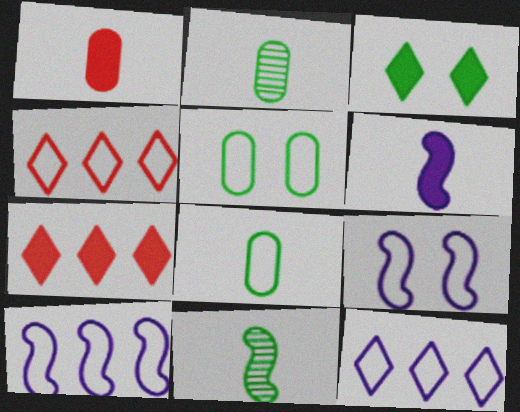[[2, 7, 9], 
[4, 8, 9]]